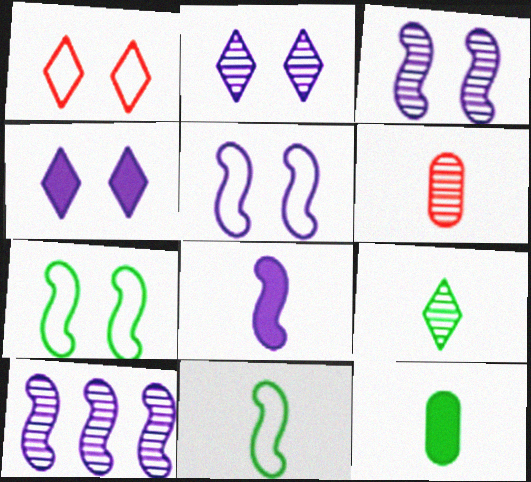[[1, 10, 12], 
[5, 8, 10], 
[9, 11, 12]]